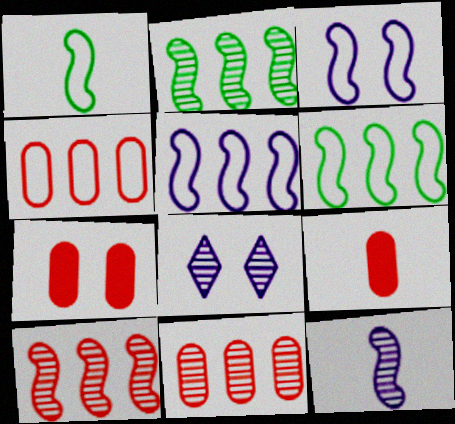[[6, 8, 9]]